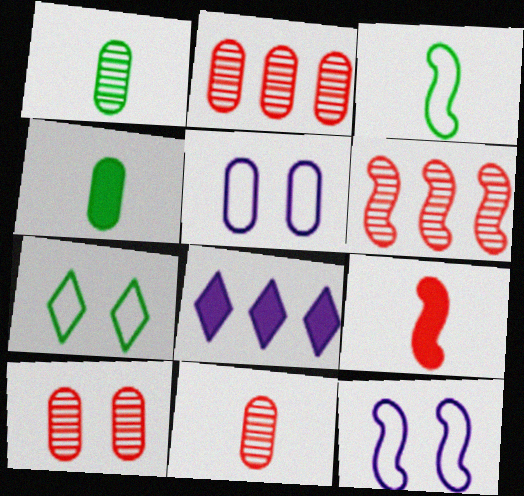[[2, 4, 5], 
[2, 10, 11], 
[3, 8, 10]]